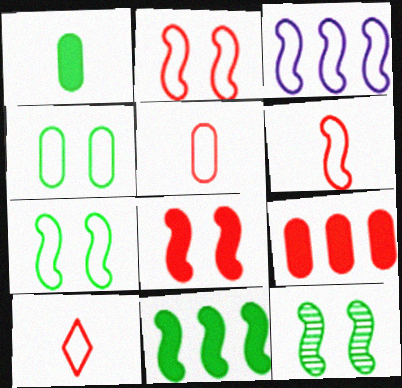[[3, 4, 10], 
[3, 6, 7], 
[5, 6, 10]]